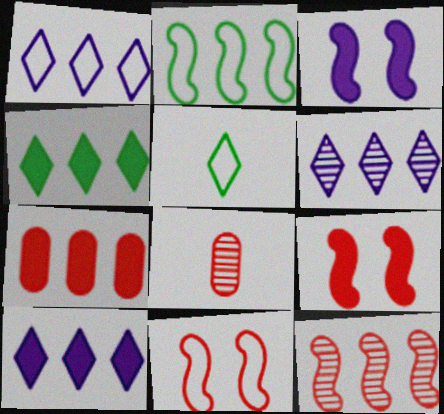[[1, 6, 10], 
[2, 6, 7]]